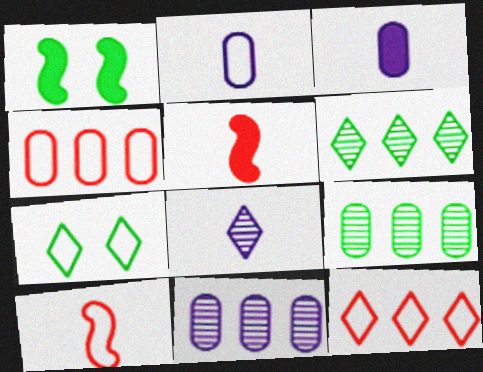[[1, 4, 8], 
[5, 7, 11]]